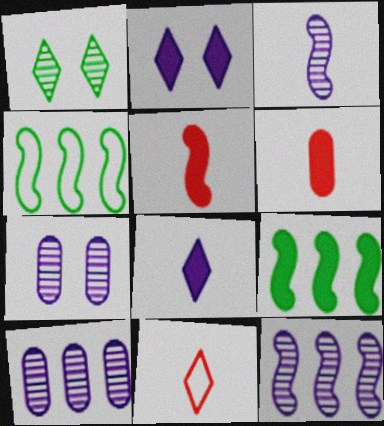[[2, 6, 9], 
[7, 9, 11]]